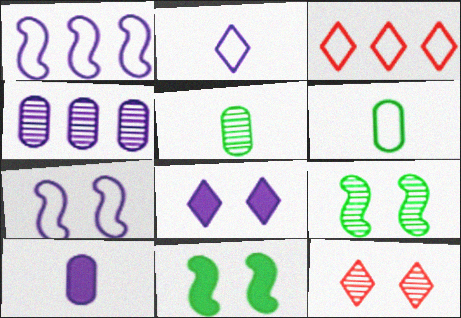[[3, 6, 7], 
[3, 9, 10]]